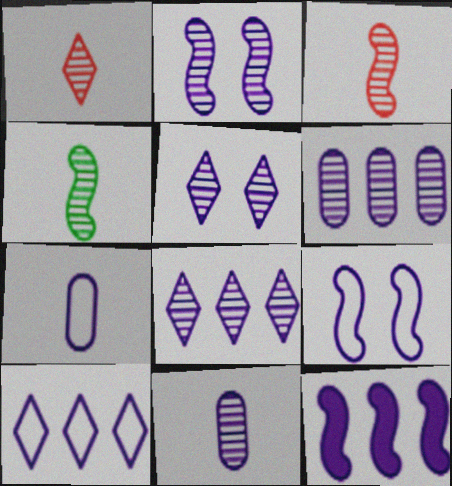[[1, 4, 11], 
[2, 8, 11], 
[5, 7, 12], 
[6, 10, 12], 
[7, 9, 10]]